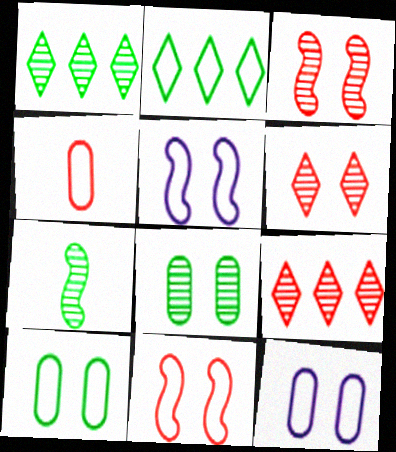[[1, 7, 8], 
[2, 4, 5]]